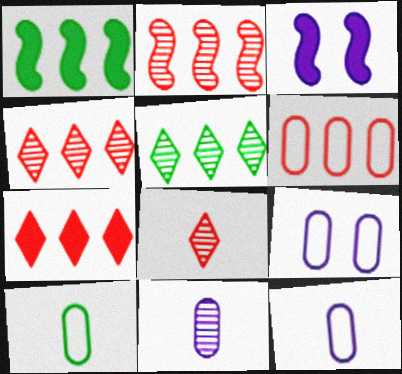[[1, 8, 9], 
[2, 6, 7], 
[3, 4, 10], 
[6, 9, 10]]